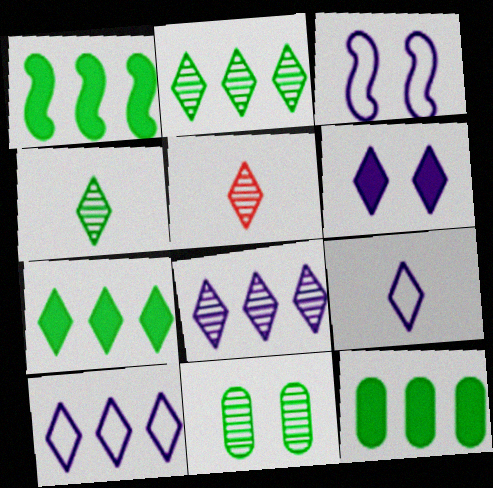[[1, 7, 12], 
[3, 5, 12], 
[6, 8, 9]]